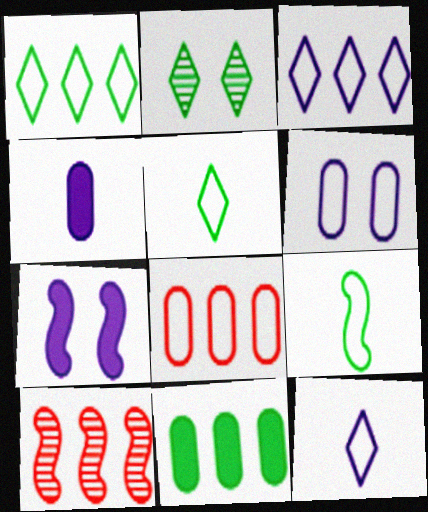[[2, 9, 11], 
[3, 10, 11], 
[7, 9, 10]]